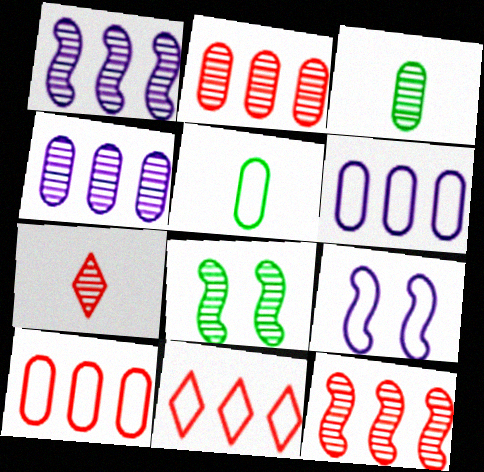[[4, 7, 8], 
[5, 9, 11]]